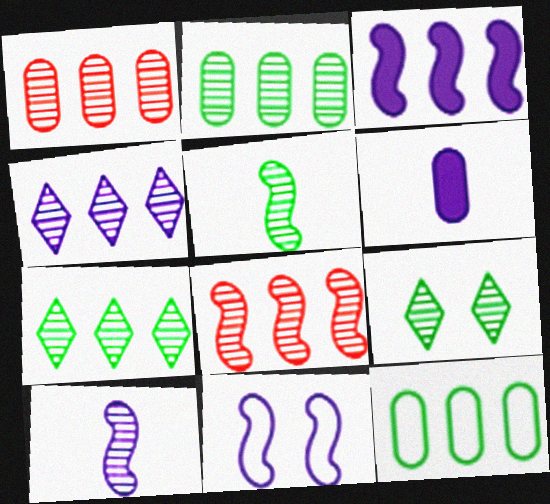[[1, 9, 10], 
[2, 4, 8], 
[2, 5, 9], 
[3, 10, 11], 
[4, 6, 11]]